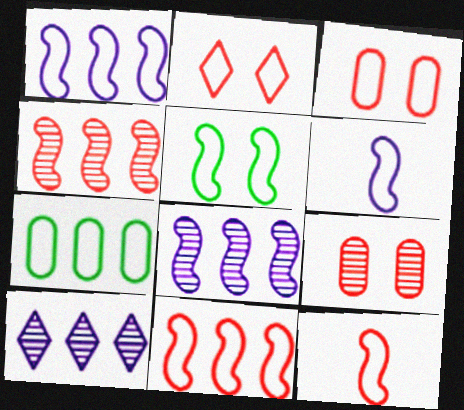[[1, 5, 12], 
[2, 6, 7], 
[5, 6, 11]]